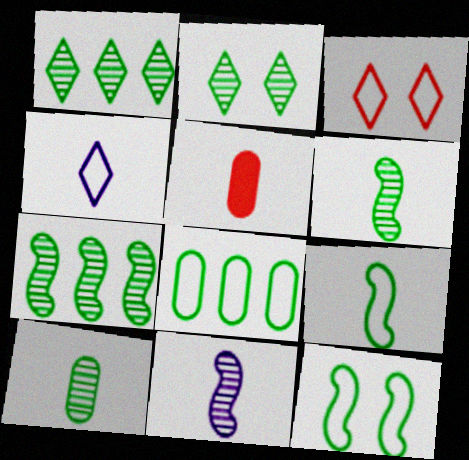[[2, 7, 10], 
[4, 5, 6]]